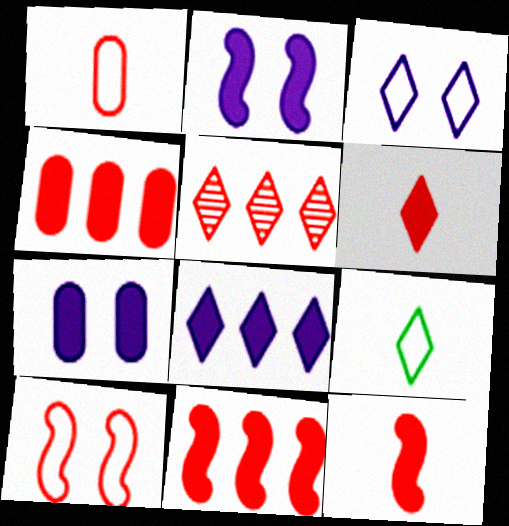[]